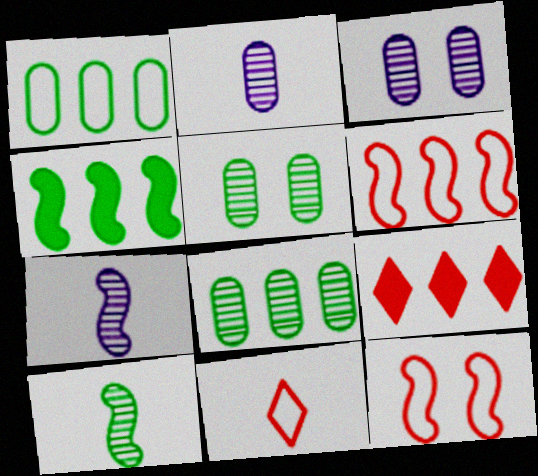[[3, 4, 11], 
[4, 7, 12]]